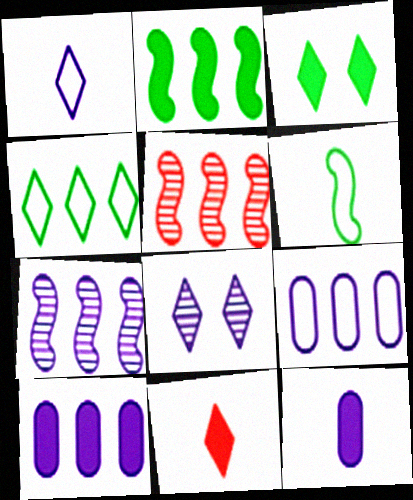[[4, 5, 10], 
[4, 8, 11]]